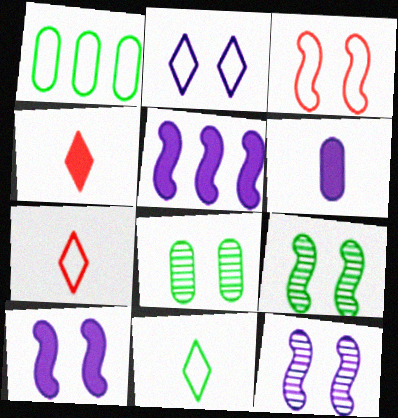[[1, 4, 12], 
[3, 9, 10], 
[5, 7, 8]]